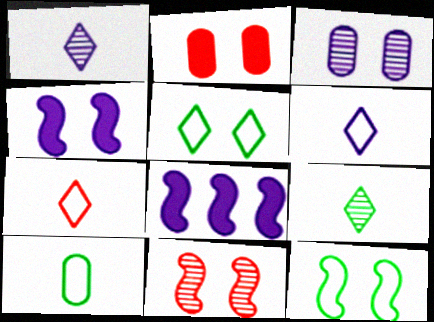[[3, 6, 8], 
[4, 11, 12]]